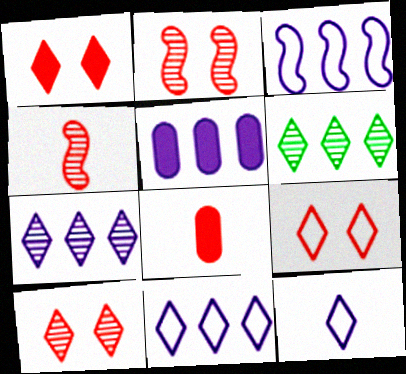[[1, 6, 12], 
[1, 9, 10], 
[3, 5, 7]]